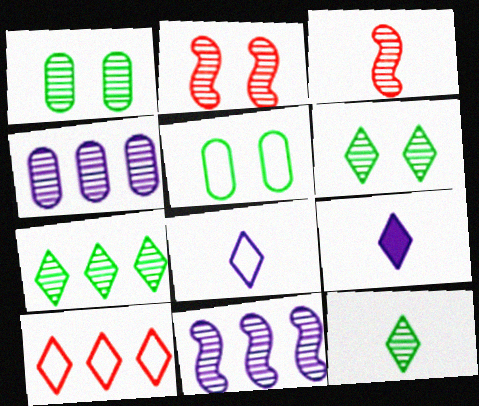[[2, 4, 12], 
[3, 4, 6], 
[6, 7, 12], 
[6, 9, 10]]